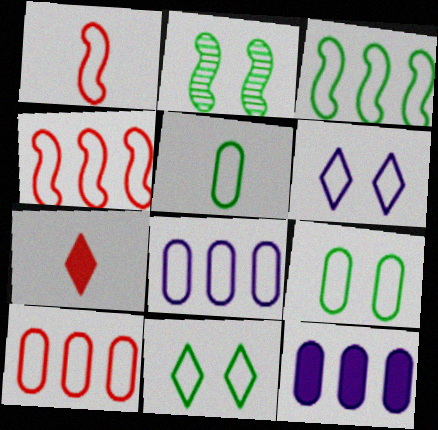[[1, 8, 11], 
[2, 7, 8], 
[3, 5, 11], 
[4, 5, 6]]